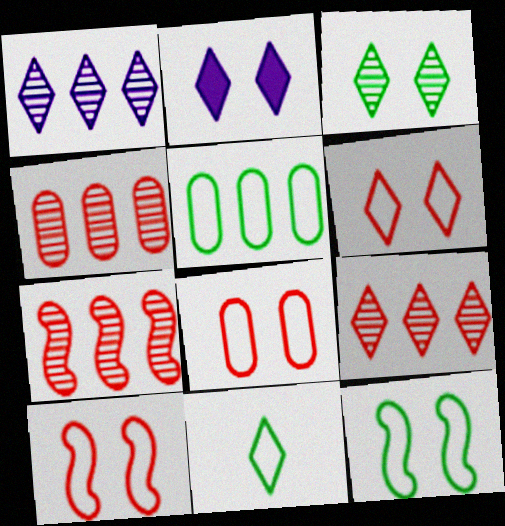[[2, 3, 6], 
[2, 9, 11], 
[4, 7, 9], 
[5, 11, 12], 
[6, 8, 10]]